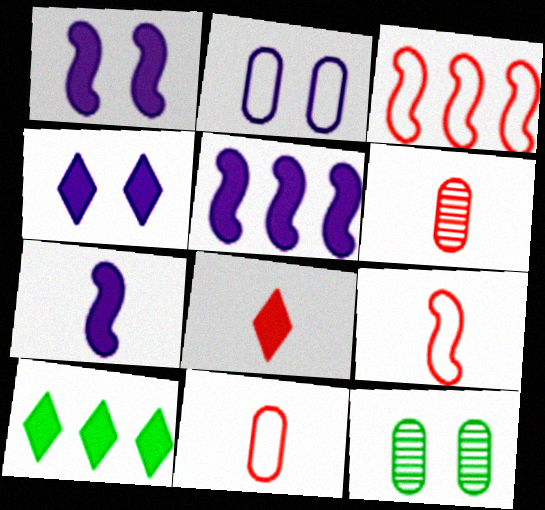[[1, 5, 7], 
[4, 8, 10], 
[6, 8, 9]]